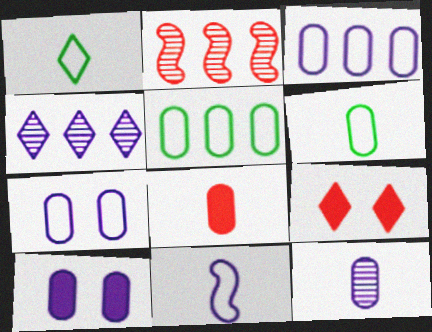[[1, 2, 10], 
[1, 4, 9], 
[3, 10, 12], 
[4, 10, 11], 
[6, 8, 12]]